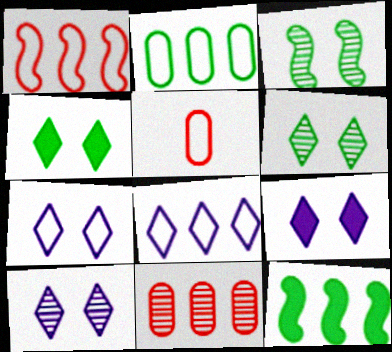[[1, 2, 8], 
[5, 10, 12], 
[7, 9, 10], 
[8, 11, 12]]